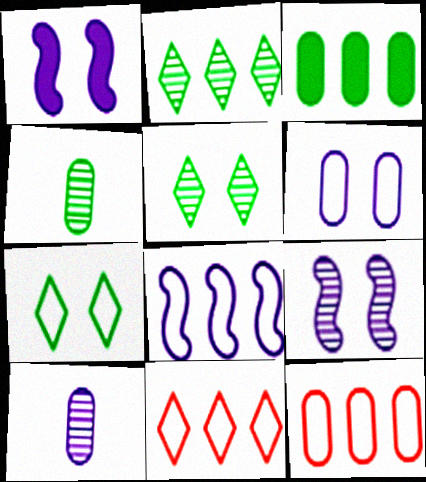[[1, 4, 11]]